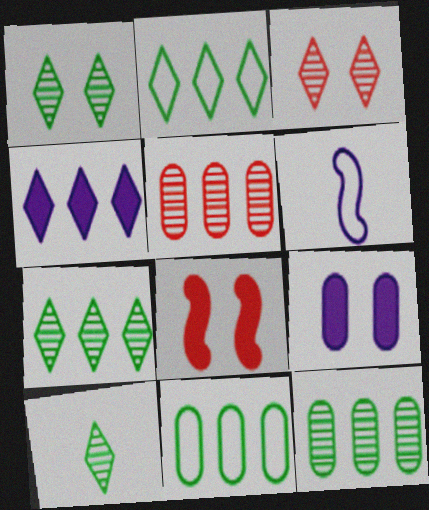[[1, 7, 10]]